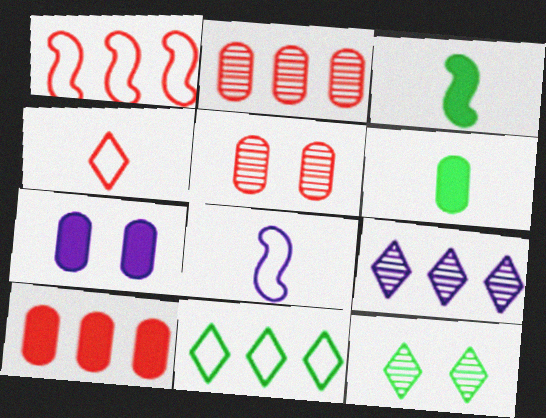[[6, 7, 10], 
[7, 8, 9], 
[8, 10, 12]]